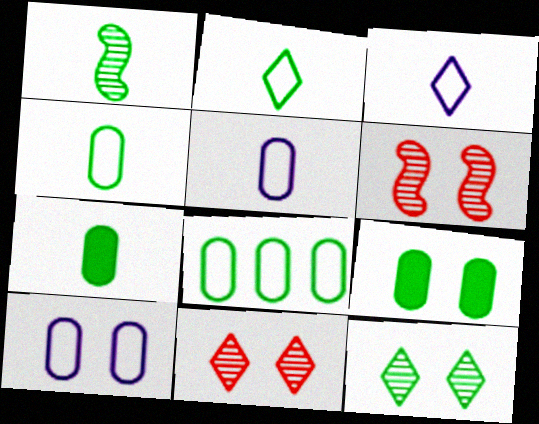[[1, 2, 7]]